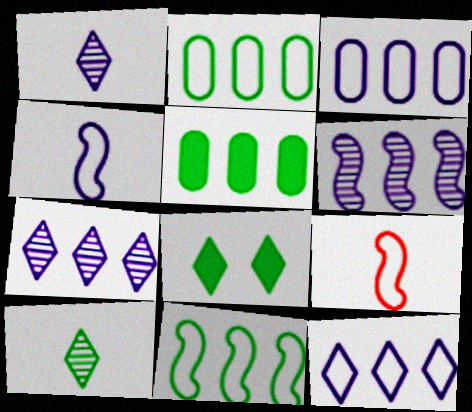[]